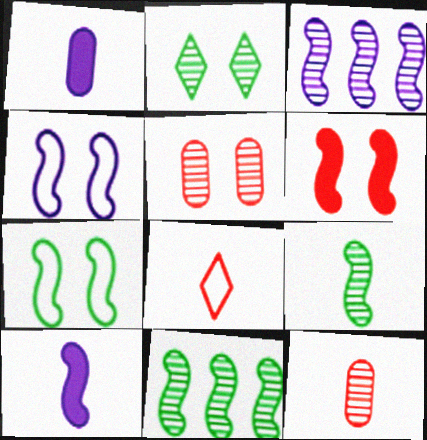[[1, 8, 9], 
[2, 3, 12], 
[3, 4, 10]]